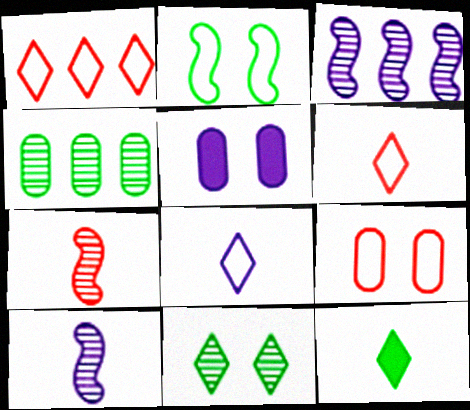[[2, 4, 12], 
[3, 5, 8], 
[3, 9, 12]]